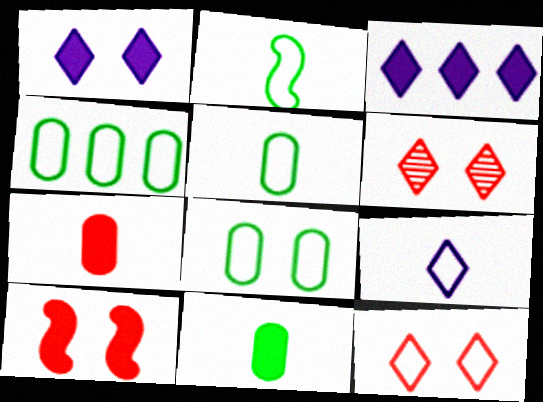[[3, 10, 11], 
[4, 5, 8]]